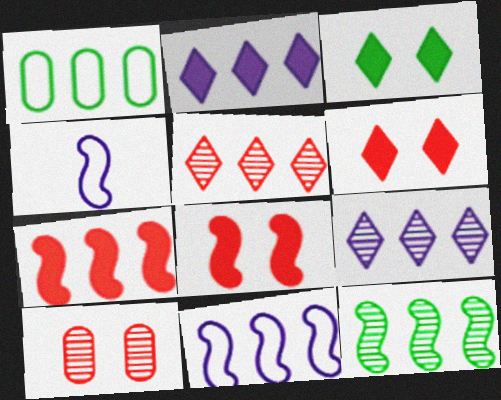[[1, 7, 9], 
[4, 8, 12], 
[7, 11, 12]]